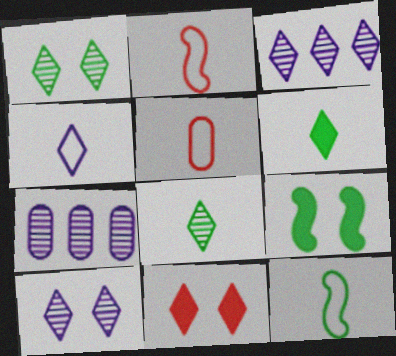[[3, 5, 9], 
[4, 5, 12], 
[7, 11, 12]]